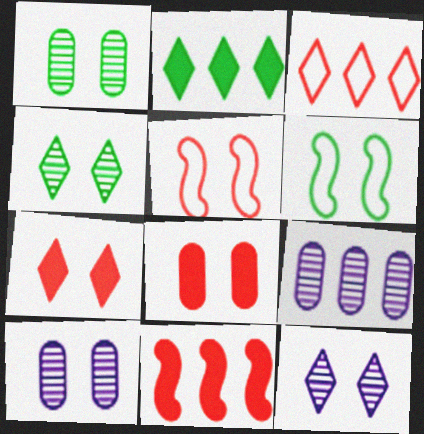[[6, 7, 10], 
[6, 8, 12]]